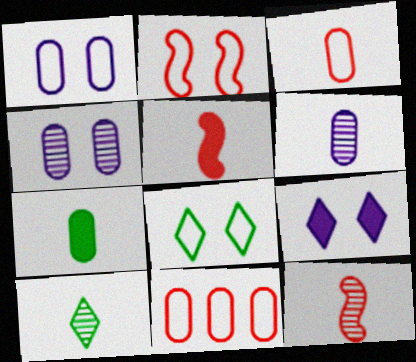[[1, 2, 8], 
[3, 6, 7], 
[4, 7, 11], 
[6, 10, 12]]